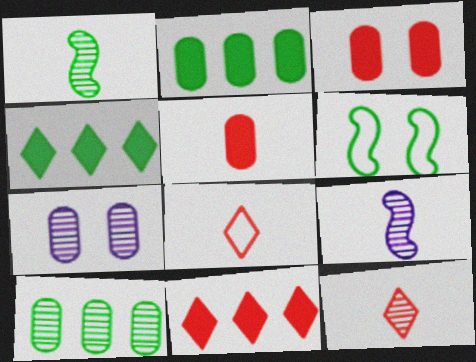[]